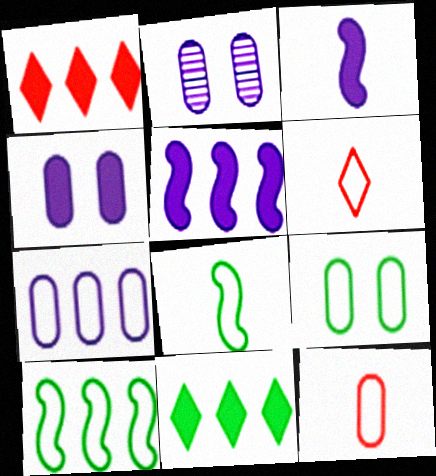[[1, 2, 8], 
[7, 9, 12]]